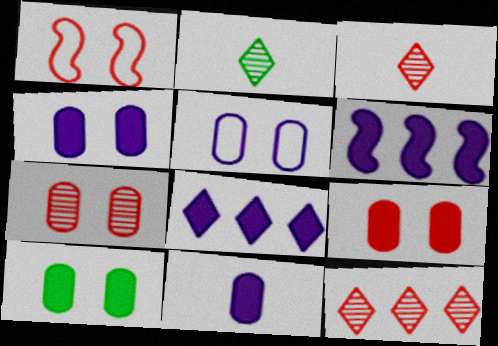[[4, 9, 10], 
[5, 7, 10]]